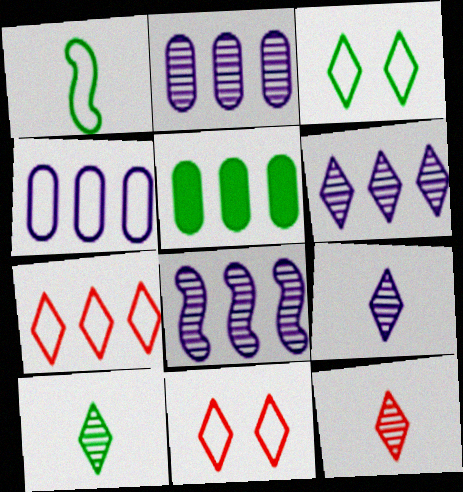[[1, 4, 11], 
[2, 6, 8], 
[5, 7, 8], 
[9, 10, 12]]